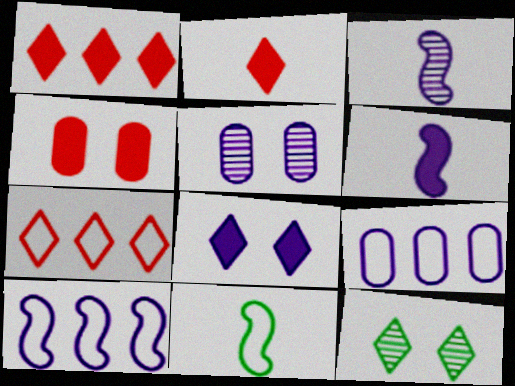[[1, 5, 11], 
[3, 8, 9]]